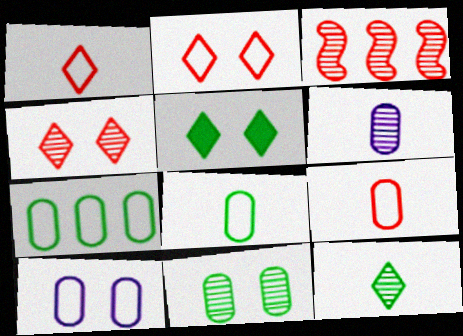[[7, 9, 10]]